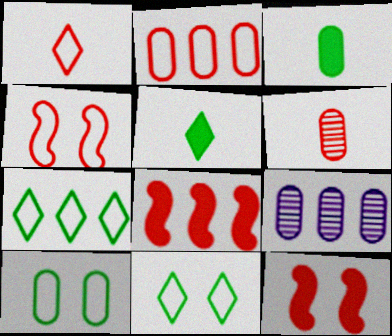[[1, 2, 4], 
[4, 5, 9], 
[7, 8, 9]]